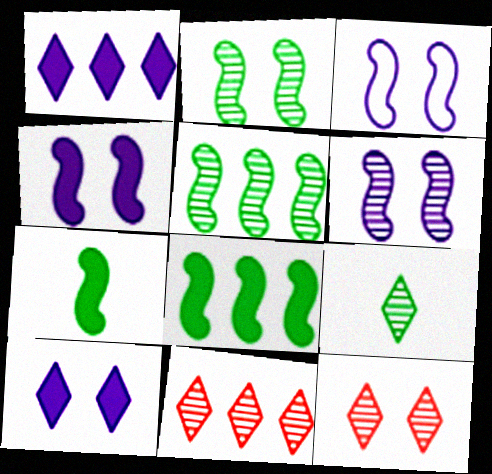[[3, 4, 6]]